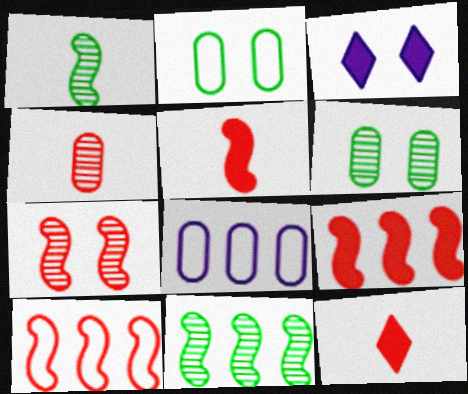[[2, 3, 7], 
[5, 7, 10]]